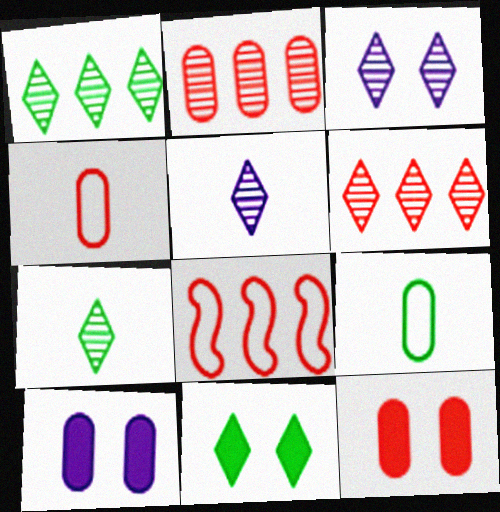[[2, 4, 12], 
[2, 9, 10], 
[3, 6, 7], 
[7, 8, 10]]